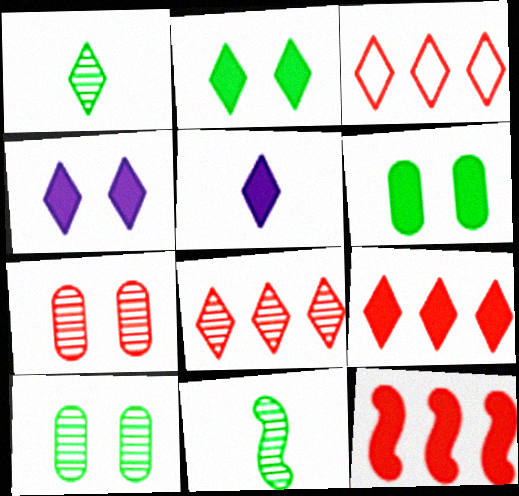[[1, 3, 4], 
[2, 5, 9], 
[3, 8, 9], 
[5, 6, 12]]